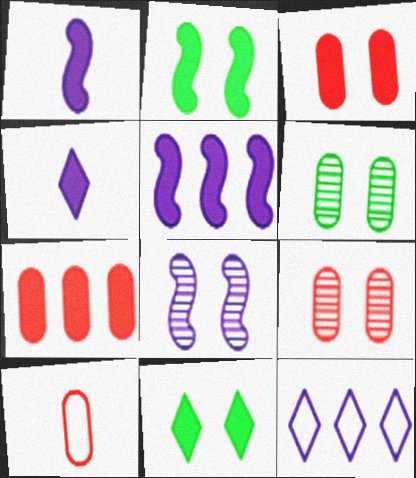[[1, 7, 11], 
[2, 4, 7], 
[7, 9, 10]]